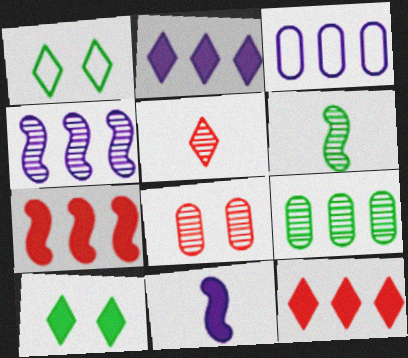[[1, 2, 5], 
[2, 3, 4]]